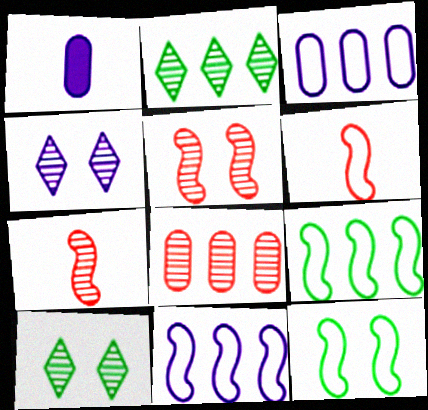[[1, 4, 11], 
[6, 11, 12]]